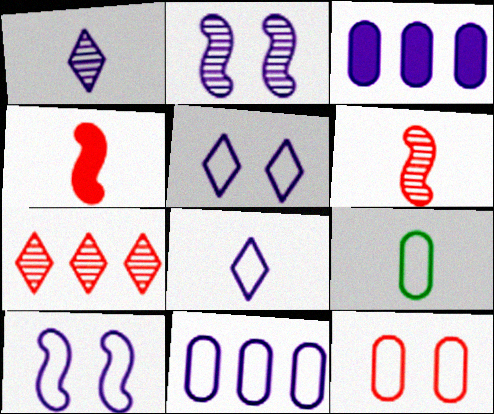[[1, 3, 10], 
[1, 4, 9], 
[2, 3, 8], 
[4, 7, 12], 
[8, 10, 11], 
[9, 11, 12]]